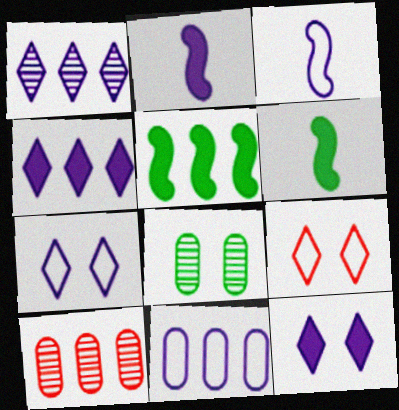[[3, 7, 11], 
[6, 7, 10]]